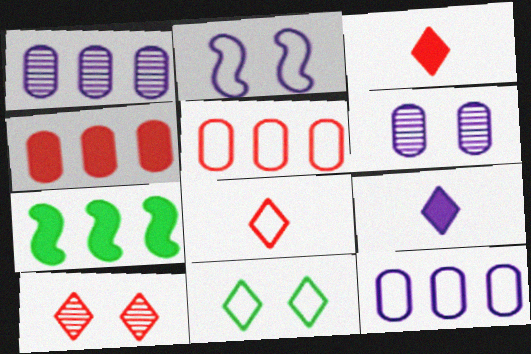[[1, 2, 9], 
[6, 7, 8]]